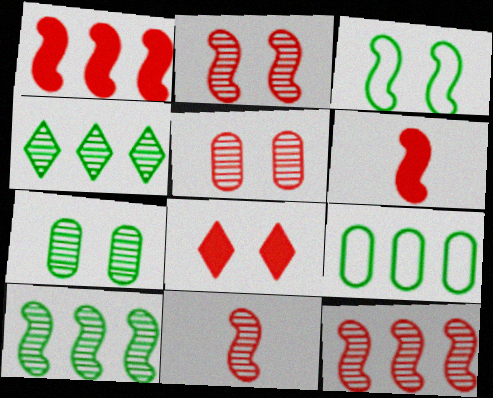[[2, 11, 12]]